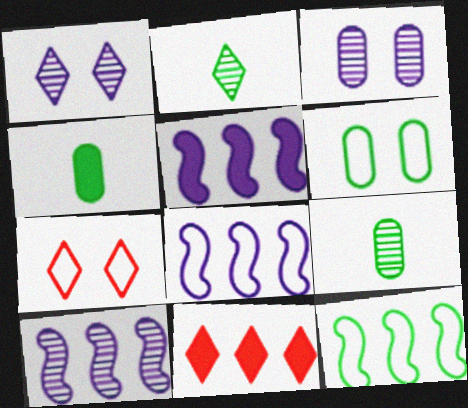[[4, 7, 10], 
[5, 7, 9], 
[5, 8, 10]]